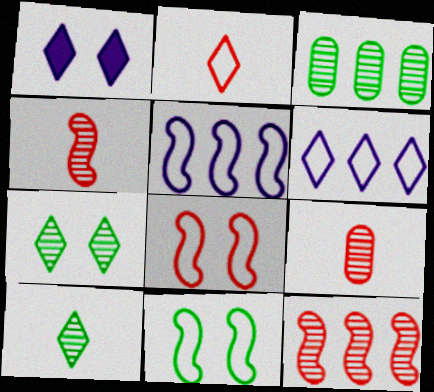[]